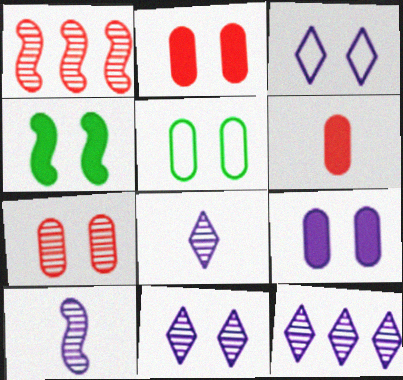[[3, 4, 7], 
[5, 7, 9], 
[8, 11, 12]]